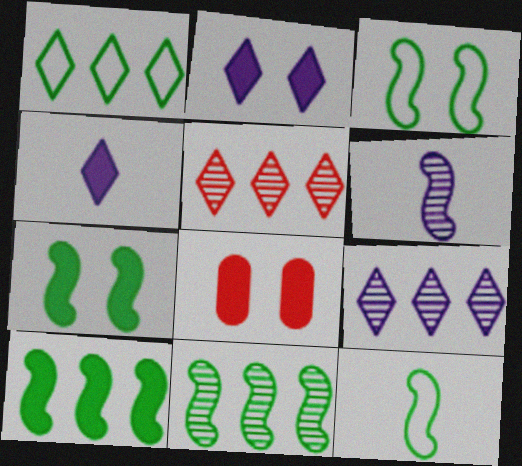[[1, 6, 8], 
[2, 7, 8], 
[4, 8, 10], 
[7, 11, 12], 
[8, 9, 12]]